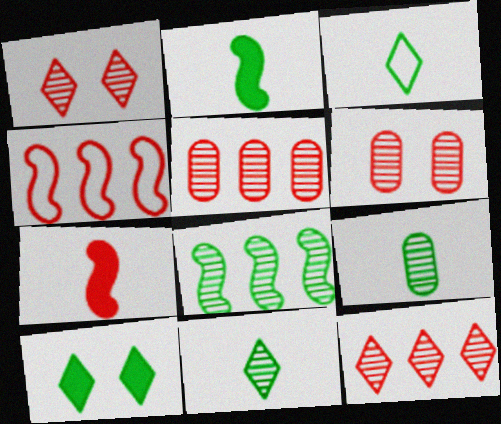[[2, 3, 9]]